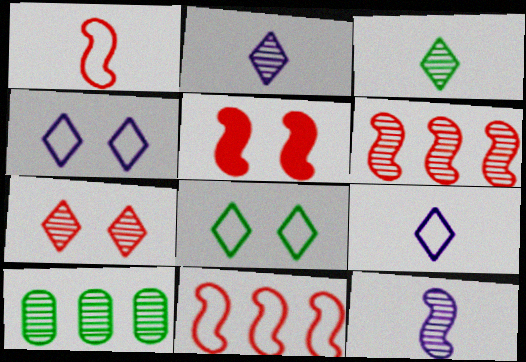[[1, 5, 6], 
[5, 9, 10], 
[7, 10, 12]]